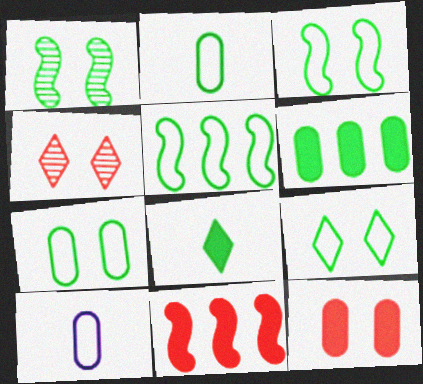[[2, 5, 9], 
[3, 7, 9]]